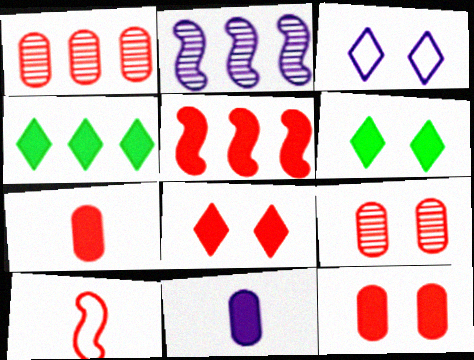[[1, 8, 10], 
[2, 3, 11], 
[5, 6, 11], 
[5, 7, 8]]